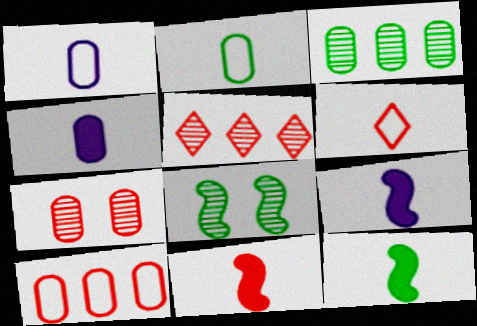[[9, 11, 12]]